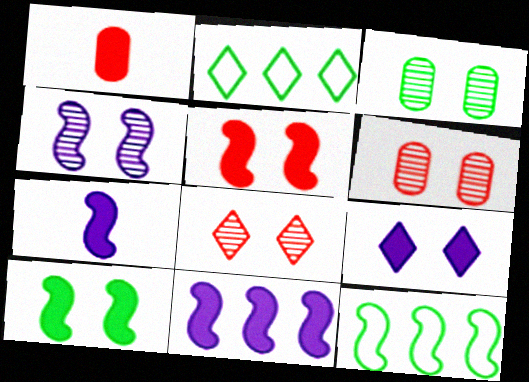[[1, 2, 4], 
[2, 6, 7], 
[3, 4, 8]]